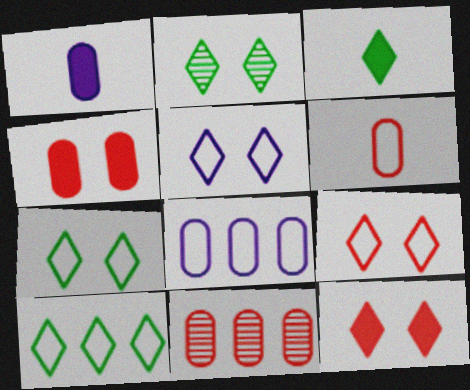[[2, 3, 10], 
[2, 5, 12], 
[4, 6, 11], 
[5, 7, 9]]